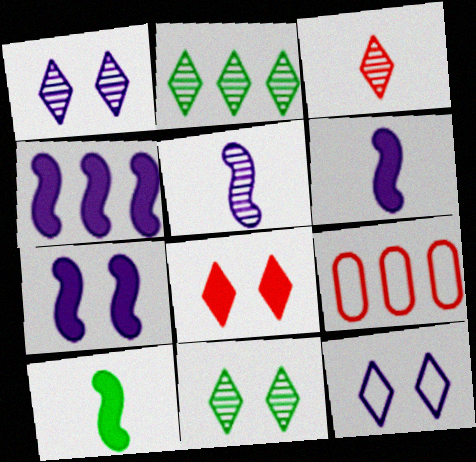[[1, 2, 3], 
[1, 9, 10], 
[2, 4, 9], 
[4, 6, 7], 
[6, 9, 11], 
[8, 11, 12]]